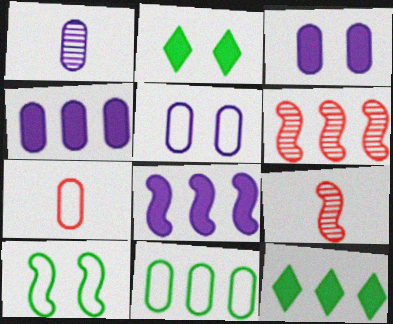[[1, 4, 5], 
[5, 7, 11], 
[5, 9, 12], 
[8, 9, 10]]